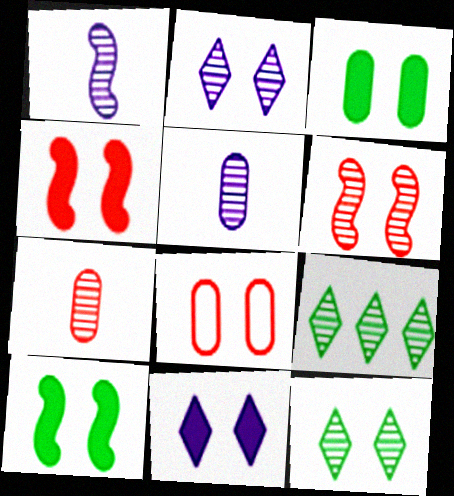[[2, 8, 10], 
[3, 4, 11], 
[5, 6, 9]]